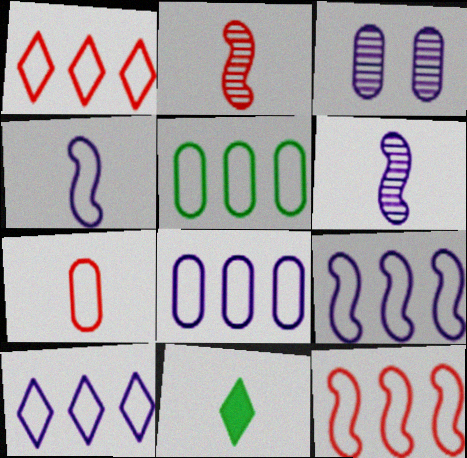[[1, 5, 9], 
[3, 11, 12], 
[5, 10, 12], 
[6, 7, 11], 
[8, 9, 10]]